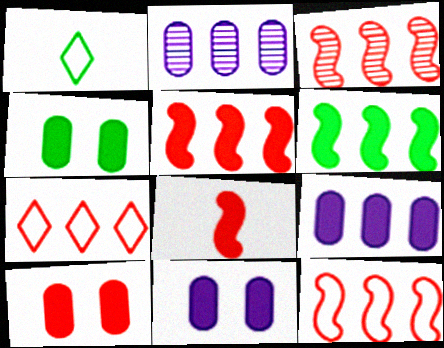[[1, 3, 11], 
[2, 6, 7], 
[3, 5, 12], 
[4, 10, 11]]